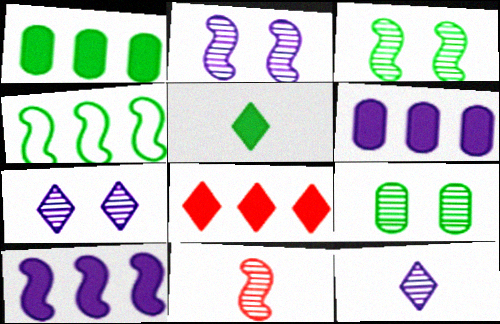[[1, 8, 10], 
[4, 5, 9]]